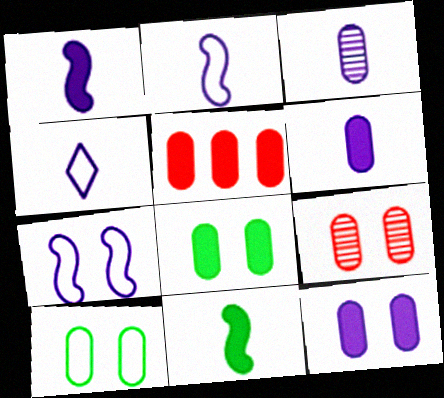[[1, 3, 4], 
[3, 5, 10], 
[5, 6, 8], 
[9, 10, 12]]